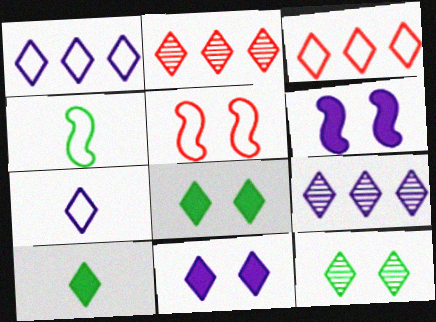[[2, 7, 8], 
[7, 9, 11]]